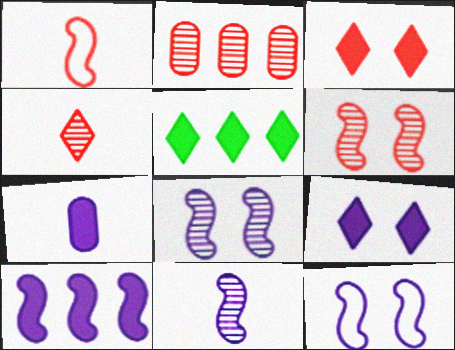[[1, 2, 3], 
[2, 4, 6], 
[7, 9, 10], 
[10, 11, 12]]